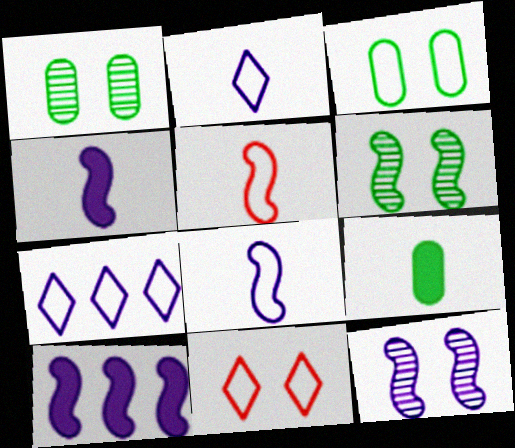[[3, 5, 7], 
[5, 6, 10], 
[8, 10, 12]]